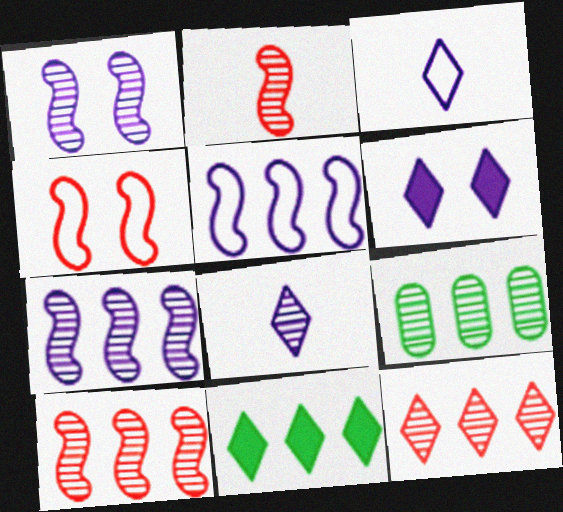[[7, 9, 12]]